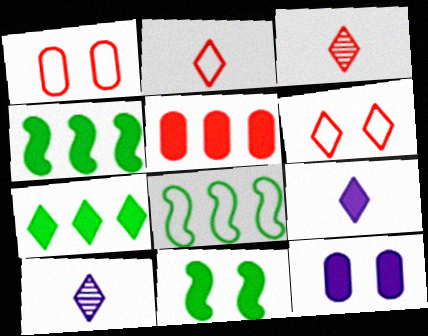[[1, 4, 10], 
[3, 8, 12], 
[5, 9, 11], 
[6, 7, 10]]